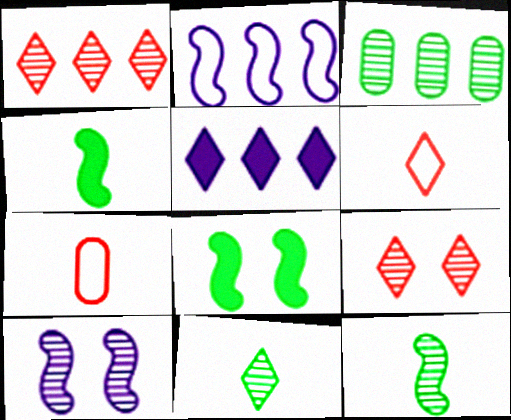[]